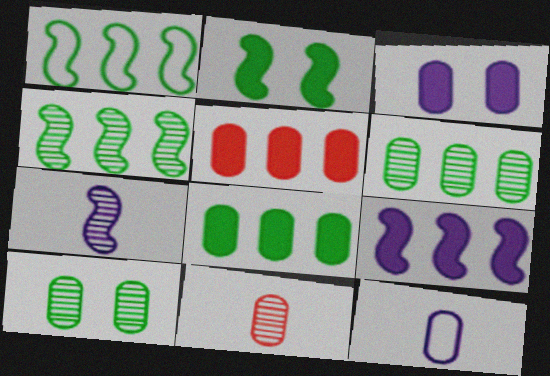[[5, 10, 12]]